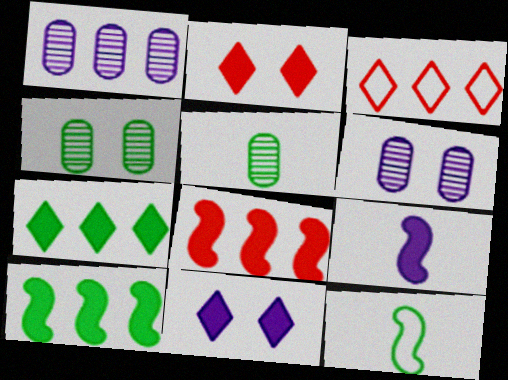[[1, 2, 12], 
[1, 3, 10], 
[3, 4, 9], 
[4, 7, 12]]